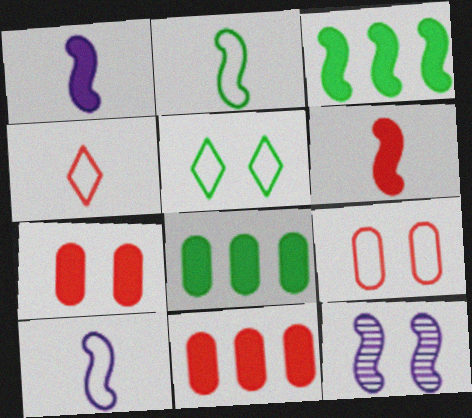[[4, 8, 12], 
[5, 7, 12]]